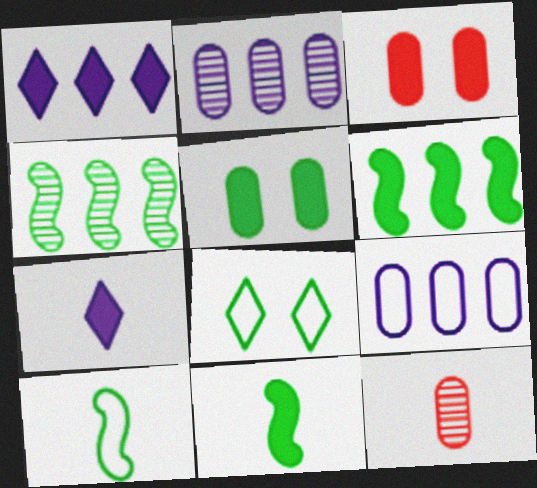[[1, 3, 11], 
[3, 6, 7], 
[5, 9, 12], 
[7, 10, 12]]